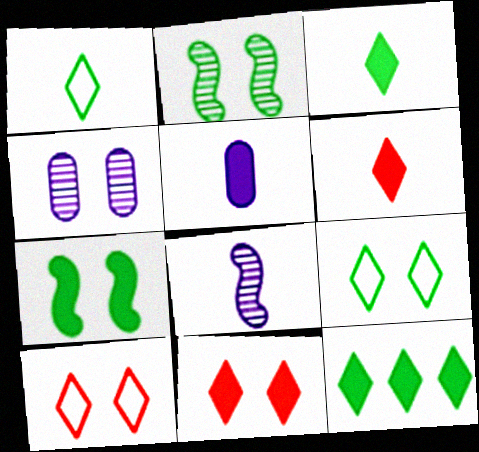[[4, 7, 10]]